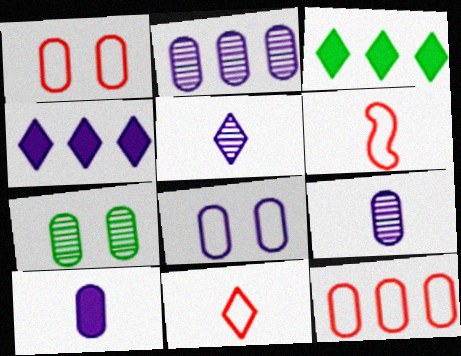[[2, 8, 10], 
[4, 6, 7], 
[7, 10, 12]]